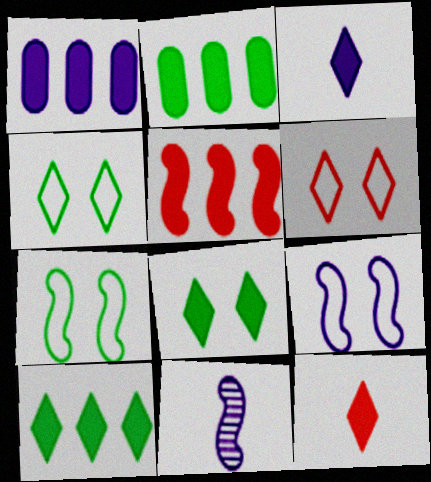[[1, 5, 10], 
[2, 6, 11], 
[5, 7, 11]]